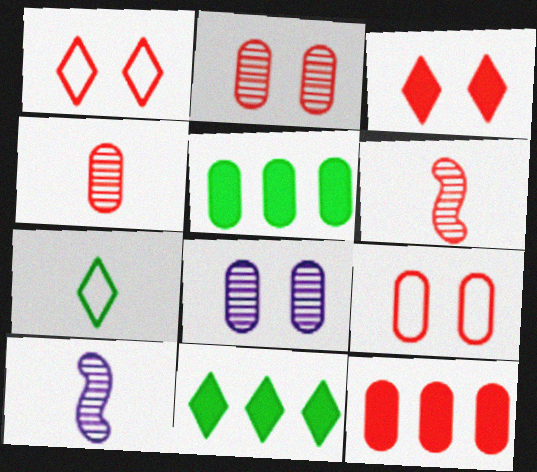[[1, 5, 10], 
[1, 6, 12], 
[4, 9, 12], 
[9, 10, 11]]